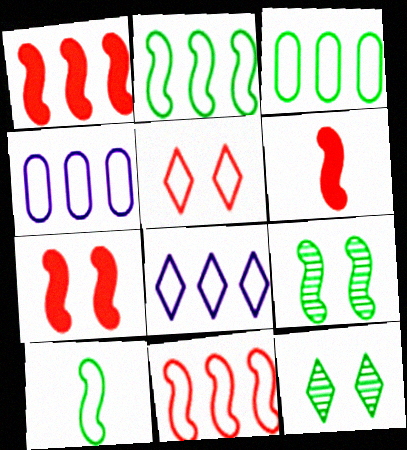[[1, 6, 7], 
[3, 8, 11], 
[4, 5, 10], 
[4, 6, 12]]